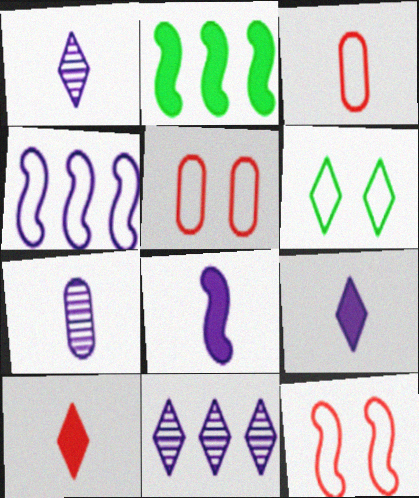[[1, 2, 5], 
[3, 4, 6], 
[6, 10, 11]]